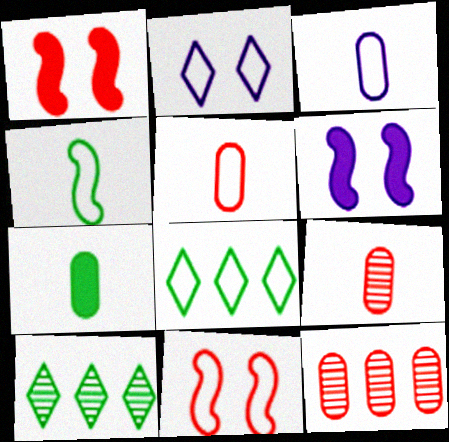[[1, 3, 10], 
[3, 7, 9], 
[3, 8, 11], 
[5, 6, 10], 
[6, 8, 9]]